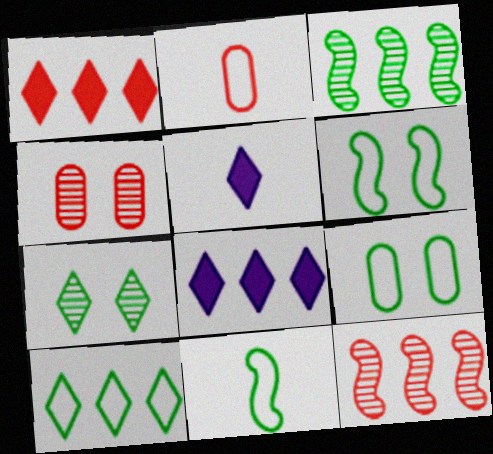[[4, 8, 11], 
[5, 9, 12], 
[9, 10, 11]]